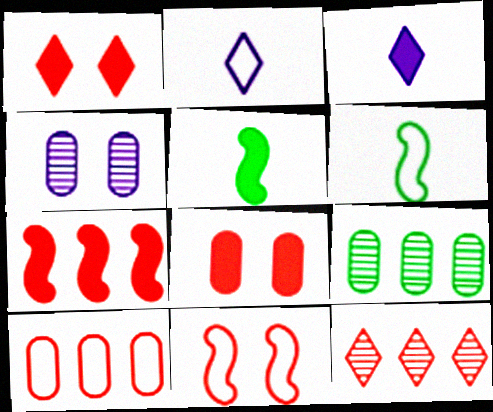[[3, 9, 11], 
[7, 10, 12]]